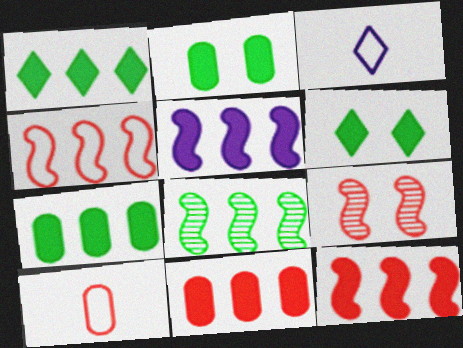[[1, 5, 11], 
[3, 7, 9], 
[4, 5, 8]]